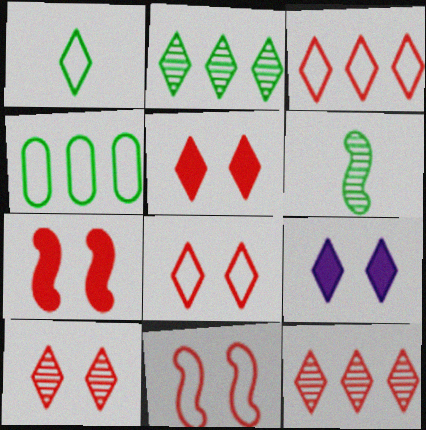[[1, 9, 12], 
[5, 8, 10]]